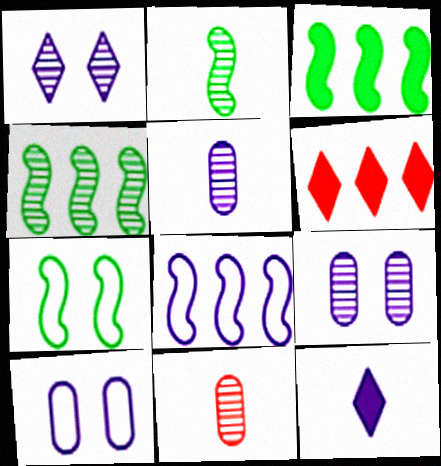[[1, 4, 11], 
[2, 3, 7], 
[2, 6, 10], 
[5, 6, 7], 
[8, 9, 12]]